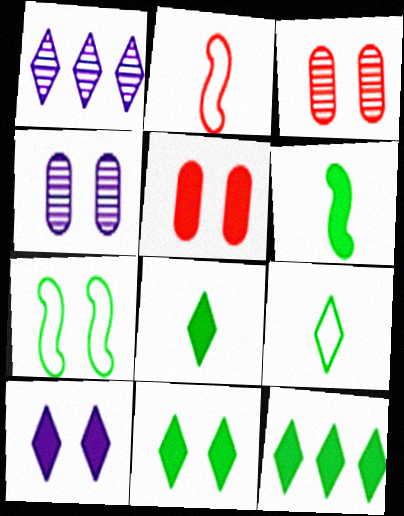[[2, 4, 12], 
[3, 7, 10], 
[8, 11, 12]]